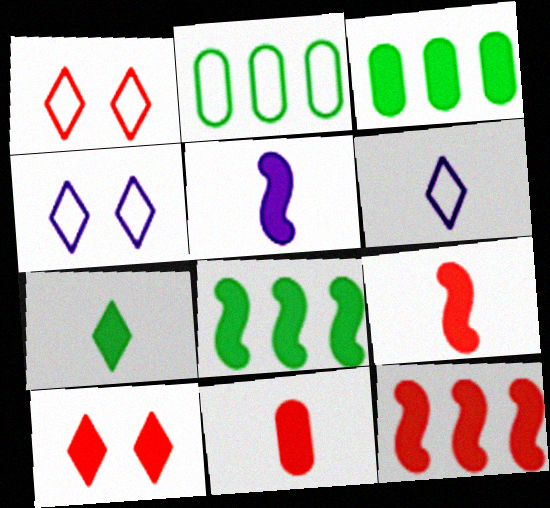[[3, 5, 10], 
[5, 7, 11], 
[10, 11, 12]]